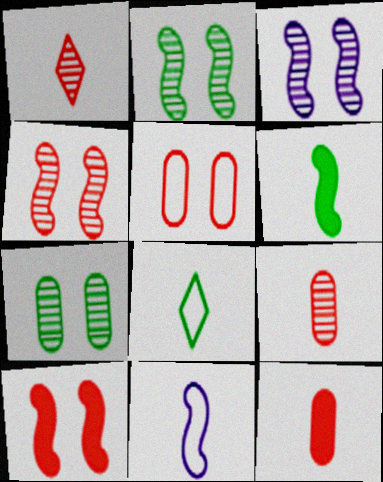[[2, 3, 4]]